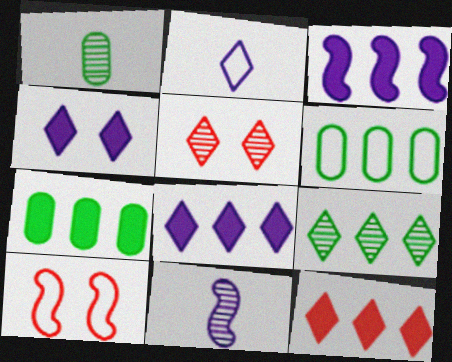[[1, 8, 10], 
[2, 6, 10], 
[3, 7, 12]]